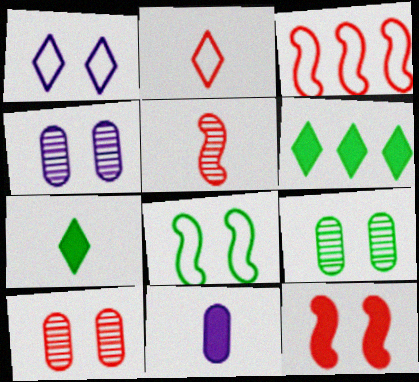[[1, 9, 12], 
[3, 4, 7], 
[3, 5, 12], 
[4, 9, 10], 
[6, 11, 12]]